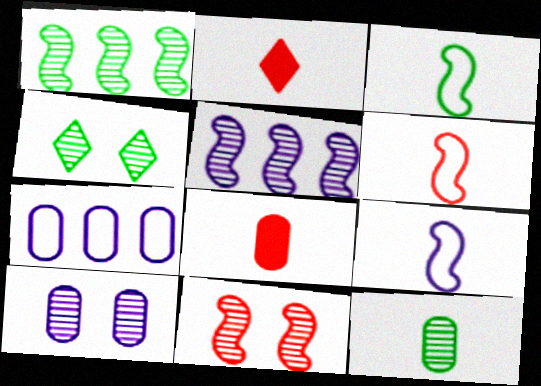[[1, 4, 12], 
[2, 9, 12], 
[3, 6, 9], 
[4, 10, 11]]